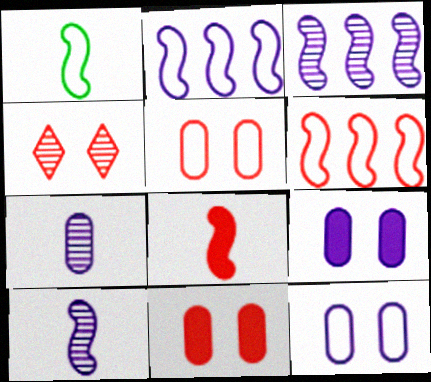[[1, 8, 10]]